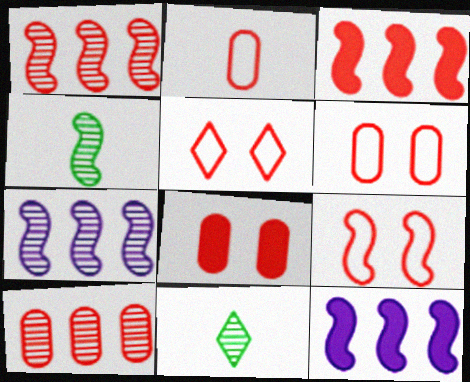[[2, 8, 10], 
[4, 9, 12], 
[5, 6, 9], 
[6, 11, 12]]